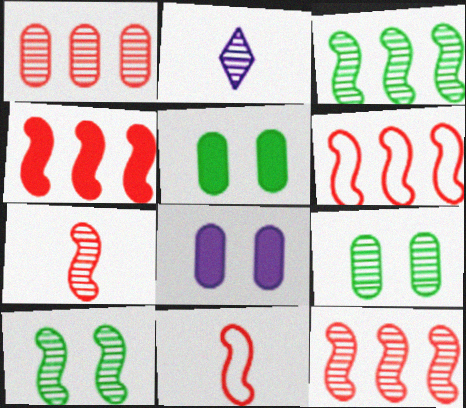[[1, 2, 10], 
[2, 5, 6], 
[2, 9, 12], 
[4, 6, 12]]